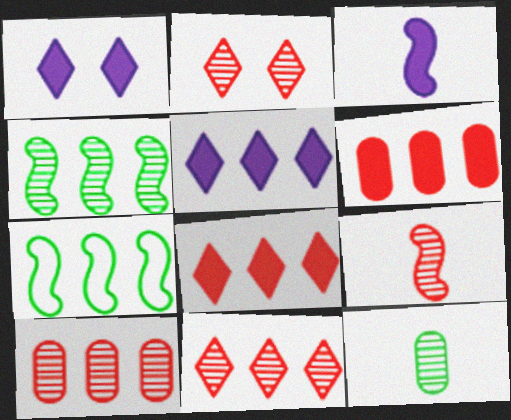[[2, 9, 10], 
[5, 7, 10]]